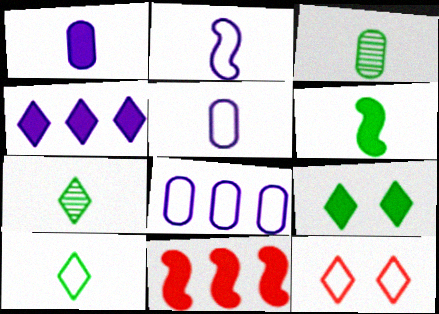[[1, 9, 11], 
[3, 6, 10], 
[4, 7, 12]]